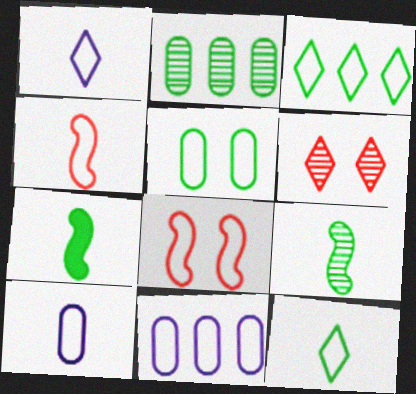[[3, 8, 10], 
[4, 10, 12], 
[6, 7, 11], 
[8, 11, 12]]